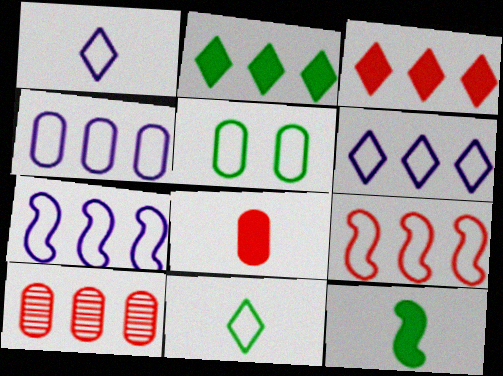[[1, 5, 9], 
[2, 7, 10], 
[3, 9, 10], 
[4, 6, 7]]